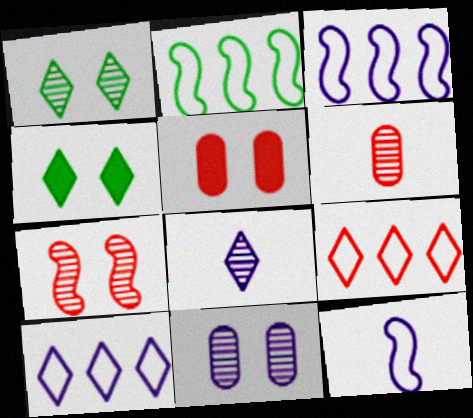[[1, 7, 11], 
[2, 5, 8], 
[3, 4, 6], 
[4, 8, 9]]